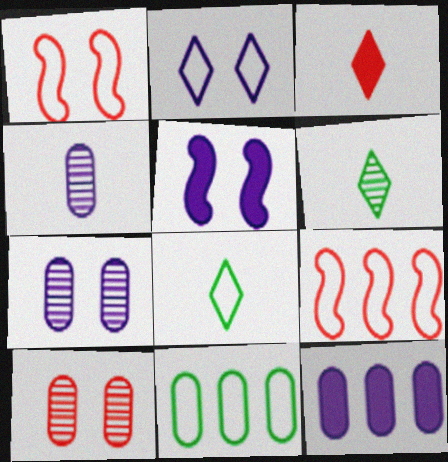[[1, 6, 12], 
[2, 5, 7], 
[3, 9, 10]]